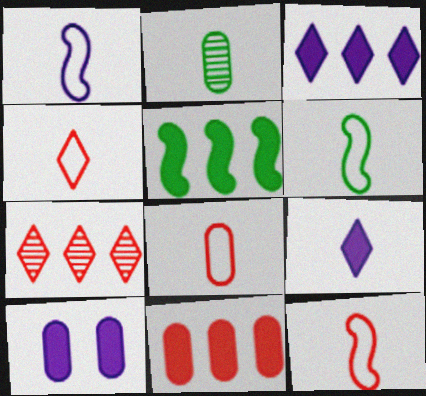[[1, 6, 12], 
[2, 9, 12], 
[3, 5, 11], 
[4, 8, 12], 
[6, 7, 10]]